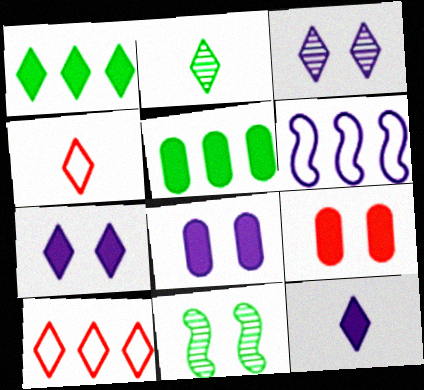[[1, 3, 4], 
[2, 4, 12], 
[2, 6, 9], 
[2, 7, 10]]